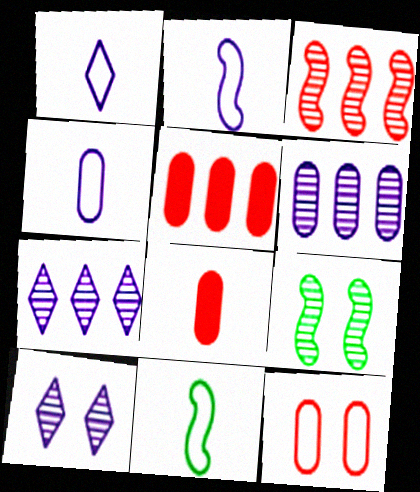[[1, 2, 4], 
[1, 5, 9], 
[5, 10, 11]]